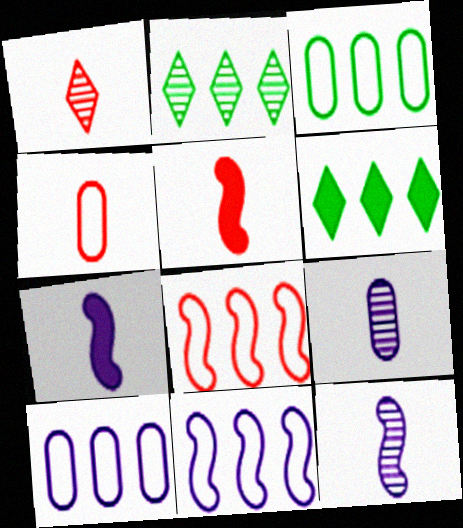[[1, 4, 5]]